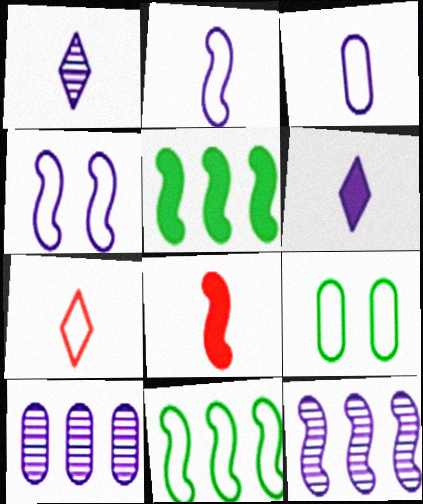[[4, 6, 10]]